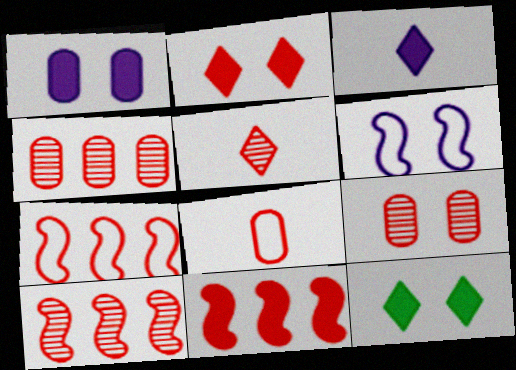[[2, 8, 10], 
[5, 9, 10], 
[6, 9, 12], 
[7, 10, 11]]